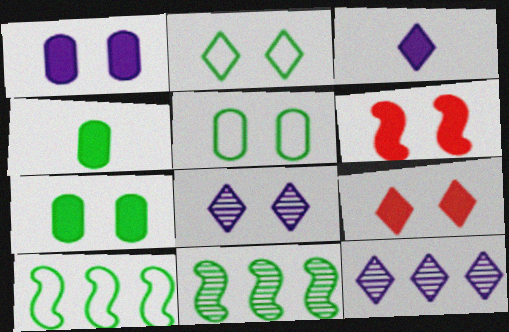[[2, 4, 11], 
[2, 8, 9], 
[5, 6, 8]]